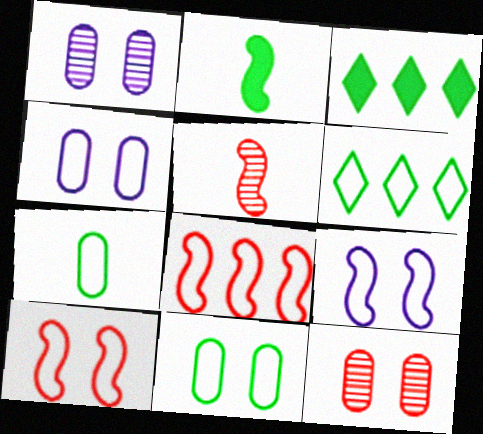[[3, 4, 5]]